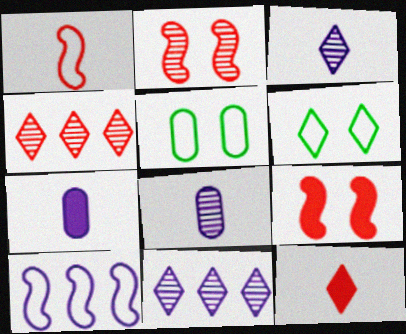[[6, 11, 12]]